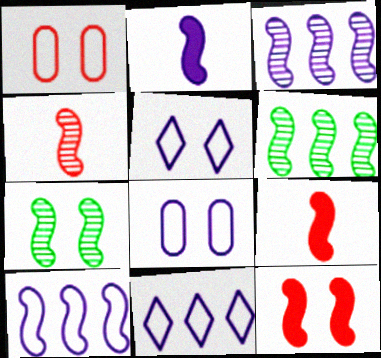[[3, 4, 7], 
[7, 9, 10]]